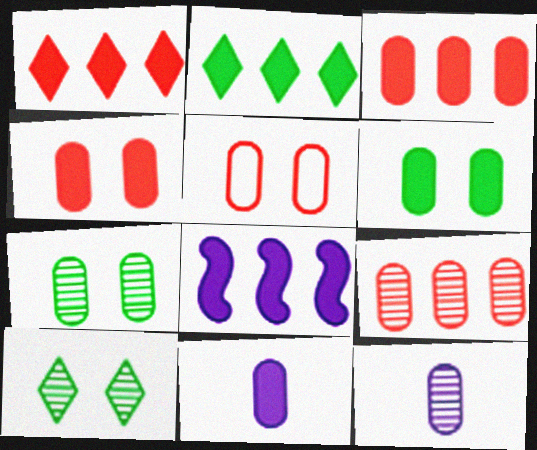[[2, 3, 8], 
[3, 6, 11], 
[7, 9, 12]]